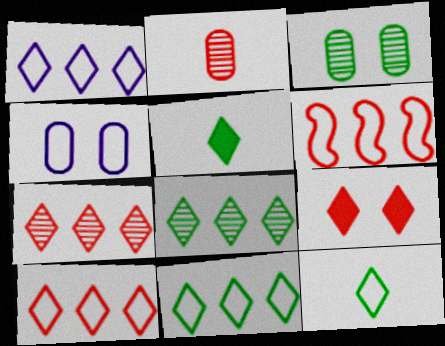[[1, 10, 11], 
[2, 6, 9], 
[4, 6, 12]]